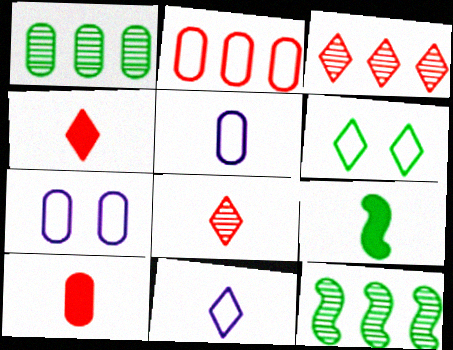[[1, 6, 9], 
[1, 7, 10], 
[3, 7, 9], 
[4, 7, 12], 
[5, 8, 9]]